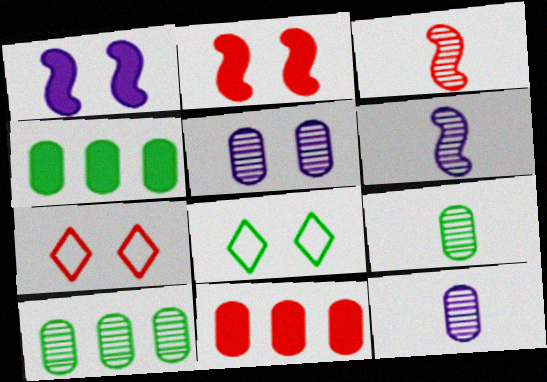[[2, 5, 8], 
[3, 7, 11], 
[4, 6, 7], 
[6, 8, 11]]